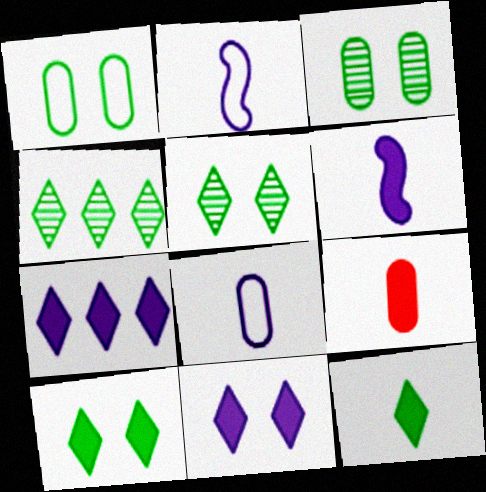[[6, 9, 12]]